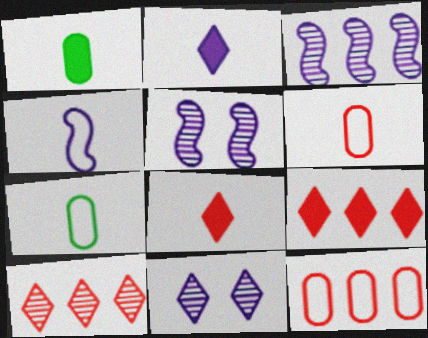[[5, 7, 9]]